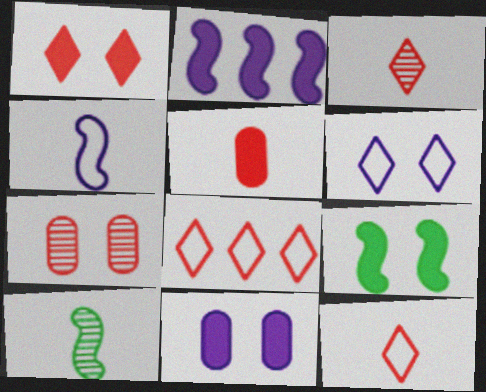[[1, 3, 8], 
[1, 9, 11], 
[6, 7, 9], 
[8, 10, 11]]